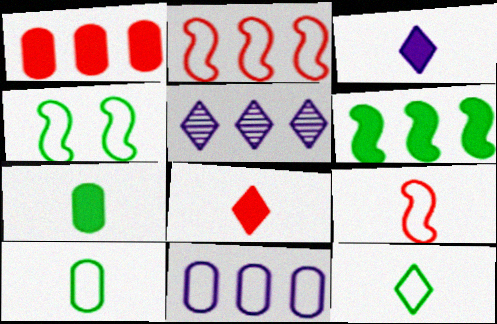[]